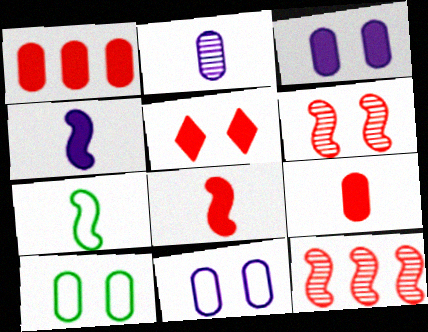[[1, 2, 10], 
[1, 5, 8]]